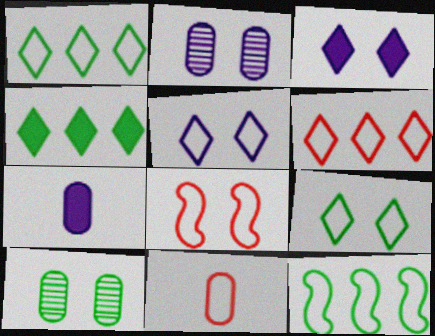[[3, 8, 10], 
[5, 11, 12], 
[6, 8, 11]]